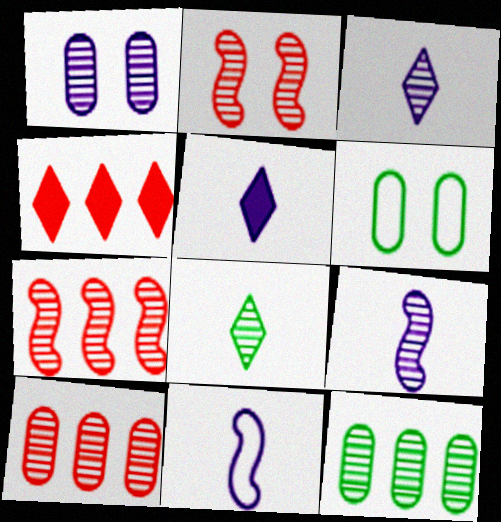[[1, 7, 8], 
[2, 3, 12], 
[4, 6, 9], 
[5, 6, 7]]